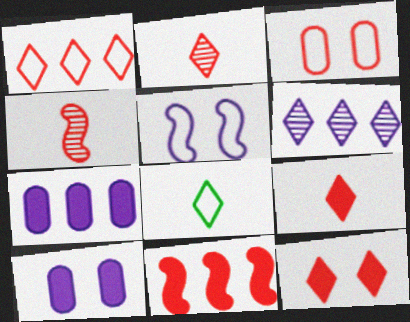[[1, 2, 12], 
[2, 3, 11], 
[6, 8, 12]]